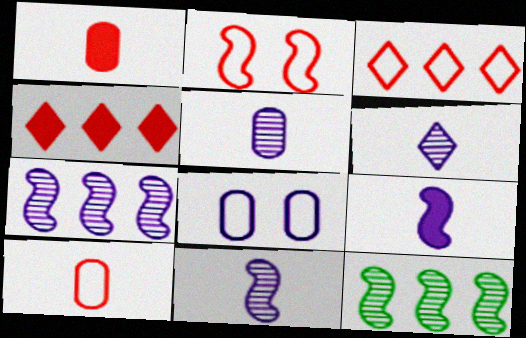[[2, 3, 10], 
[2, 9, 12], 
[5, 6, 11]]